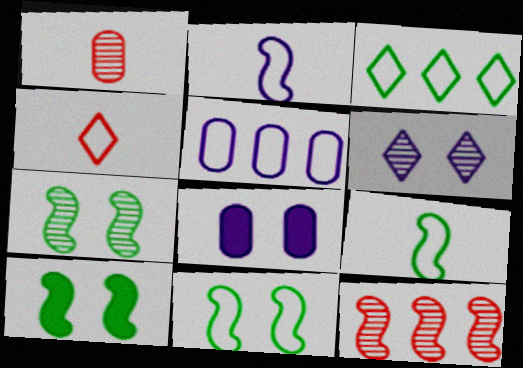[[2, 10, 12], 
[4, 5, 11], 
[7, 10, 11]]